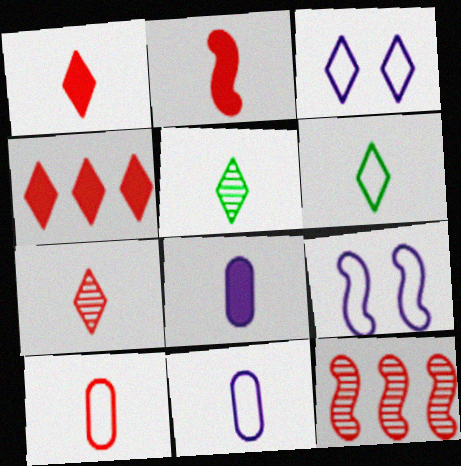[[2, 5, 11], 
[2, 7, 10], 
[3, 4, 5]]